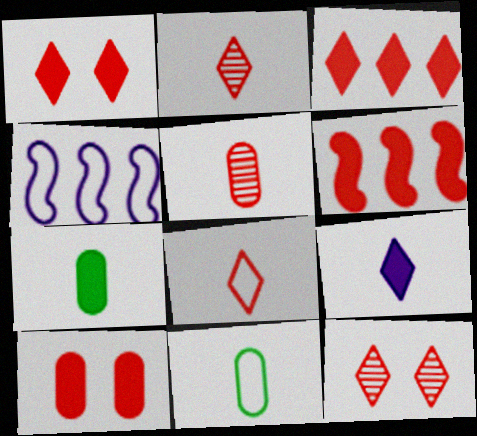[[3, 8, 12], 
[4, 7, 12]]